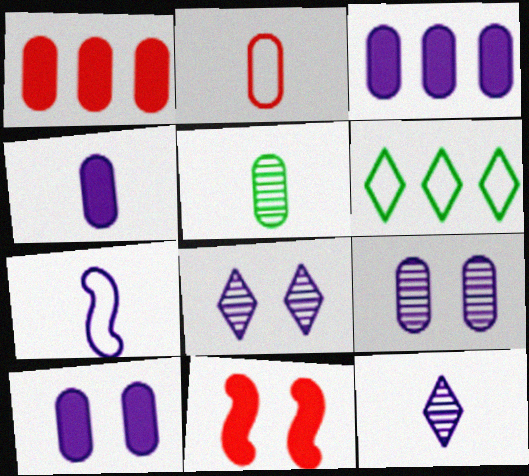[[2, 4, 5], 
[3, 4, 10], 
[3, 7, 8], 
[4, 7, 12]]